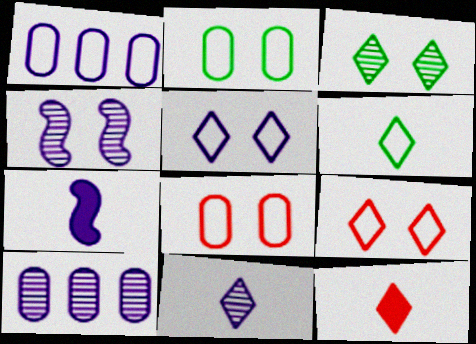[[4, 10, 11], 
[5, 7, 10], 
[6, 11, 12]]